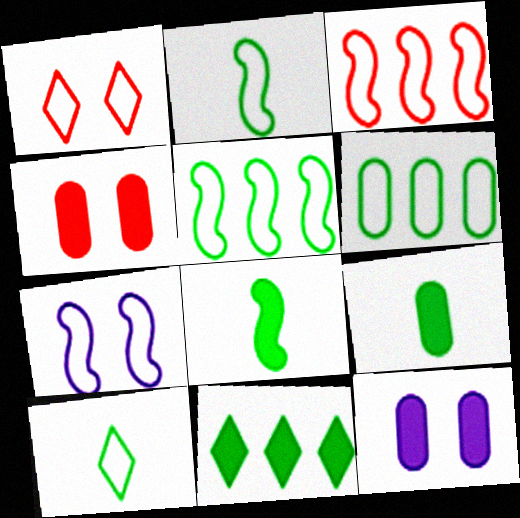[[2, 3, 7]]